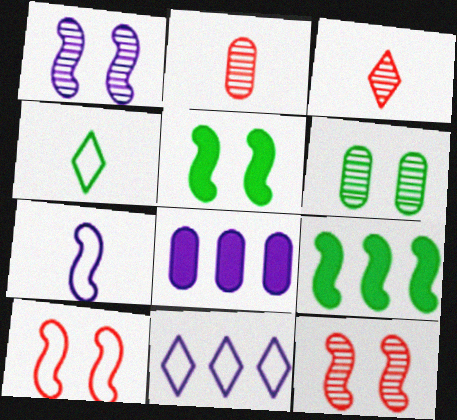[[1, 5, 10], 
[2, 5, 11], 
[4, 6, 9], 
[4, 8, 12], 
[7, 9, 12]]